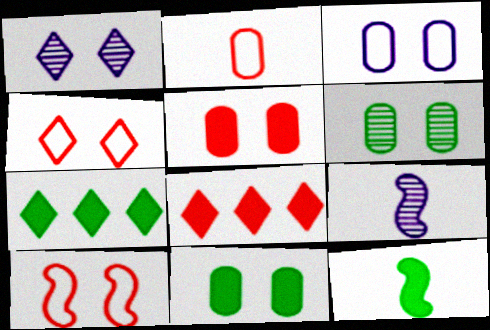[[1, 10, 11], 
[3, 5, 6], 
[7, 11, 12]]